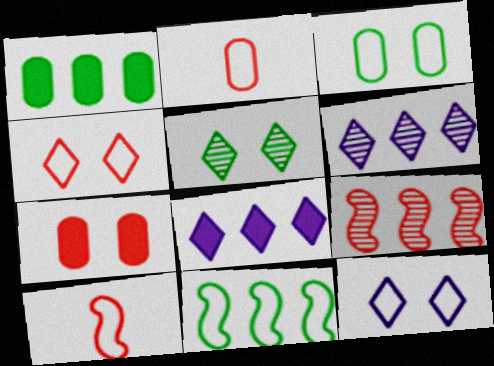[[2, 11, 12]]